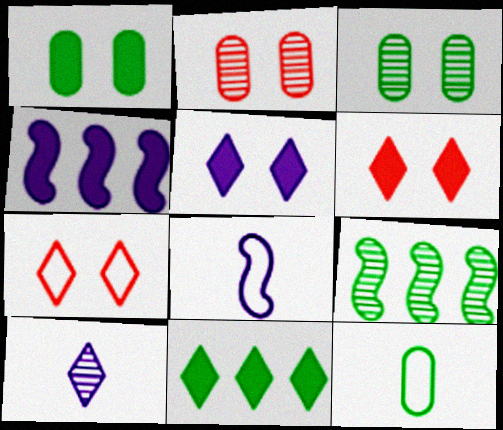[[2, 8, 11], 
[2, 9, 10], 
[7, 10, 11]]